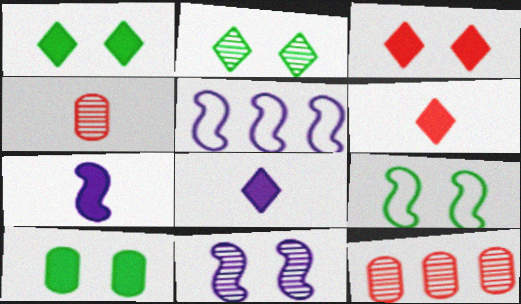[[1, 4, 5], 
[2, 9, 10], 
[5, 7, 11], 
[8, 9, 12]]